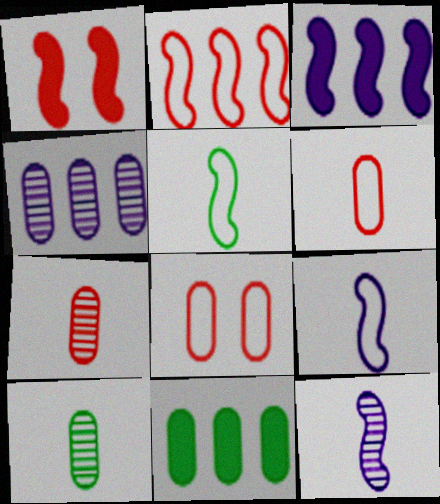[]